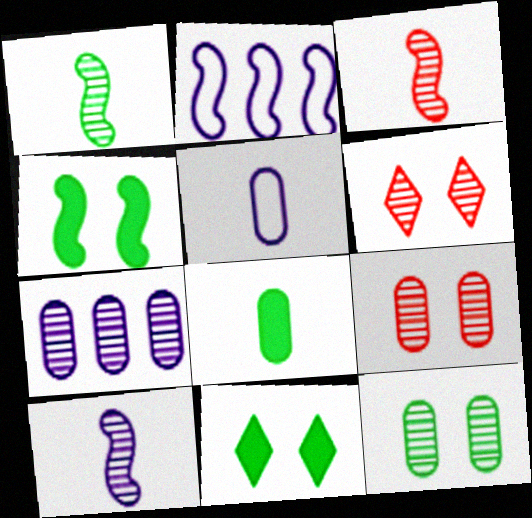[[1, 3, 10], 
[1, 6, 7], 
[2, 3, 4], 
[2, 6, 8]]